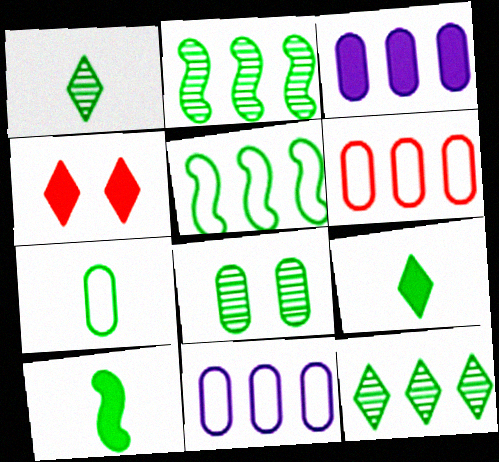[[1, 2, 8], 
[1, 7, 10], 
[3, 4, 10], 
[5, 8, 9]]